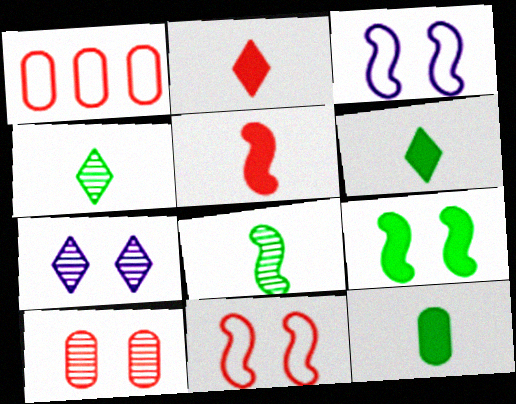[]